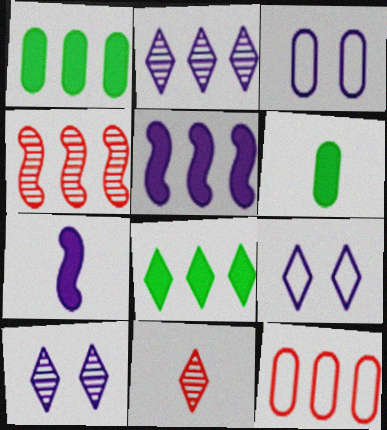[[2, 3, 7], 
[4, 6, 9], 
[8, 9, 11]]